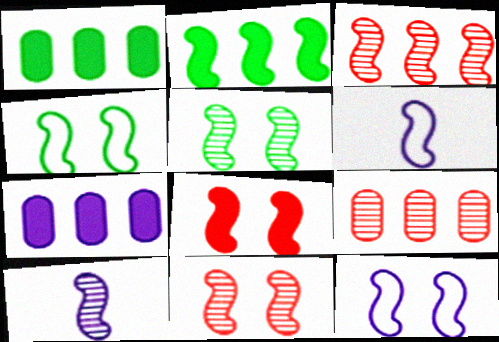[[2, 6, 11], 
[3, 5, 10], 
[5, 8, 12]]